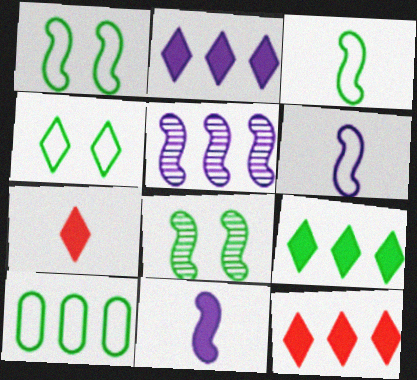[[2, 9, 12], 
[3, 4, 10], 
[5, 10, 12]]